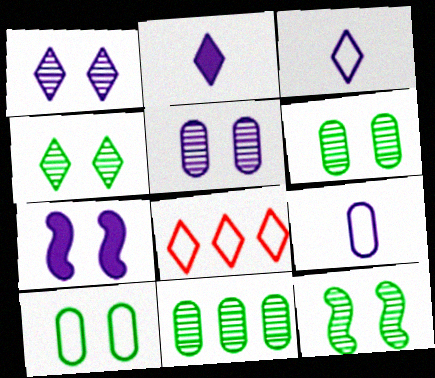[[2, 4, 8], 
[4, 6, 12]]